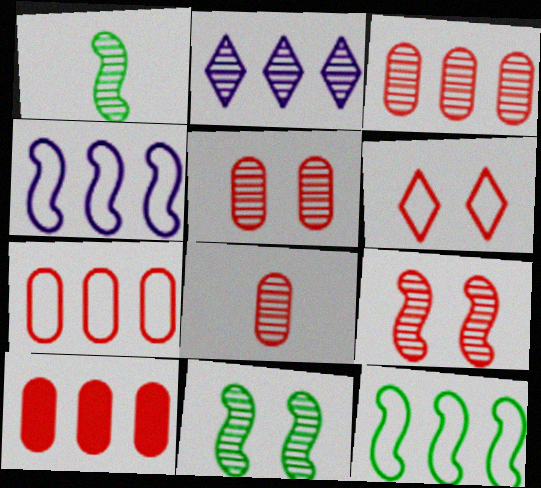[[1, 2, 5], 
[2, 8, 11], 
[2, 10, 12], 
[3, 5, 8], 
[3, 7, 10]]